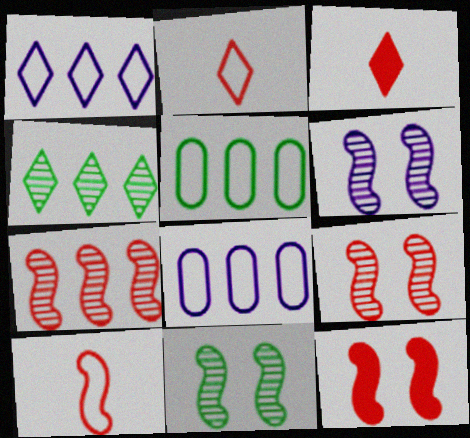[[3, 5, 6], 
[3, 8, 11], 
[6, 9, 11], 
[7, 10, 12]]